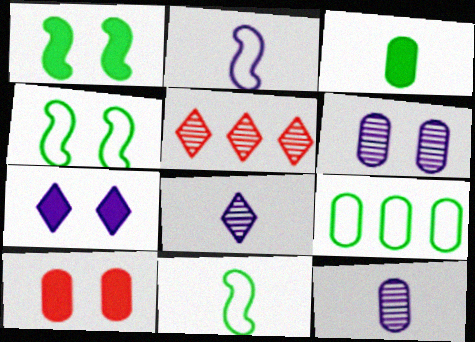[[1, 7, 10], 
[9, 10, 12]]